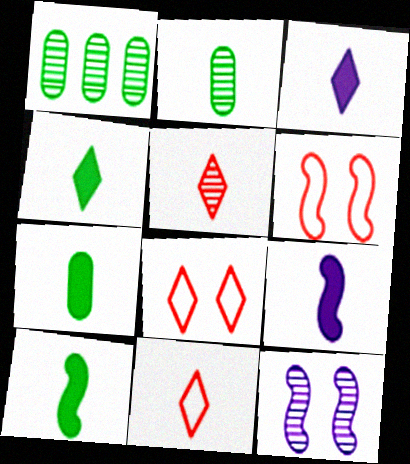[[1, 3, 6], 
[1, 5, 12], 
[1, 8, 9], 
[2, 9, 11], 
[4, 7, 10]]